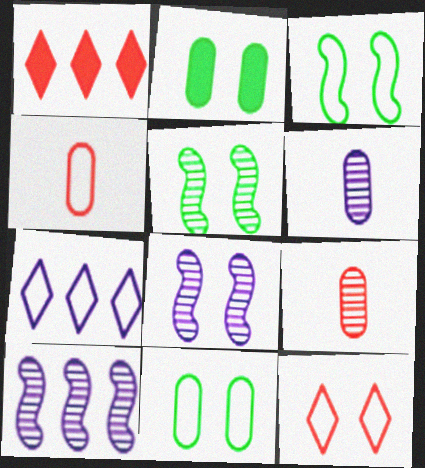[[1, 3, 6], 
[2, 8, 12], 
[3, 4, 7]]